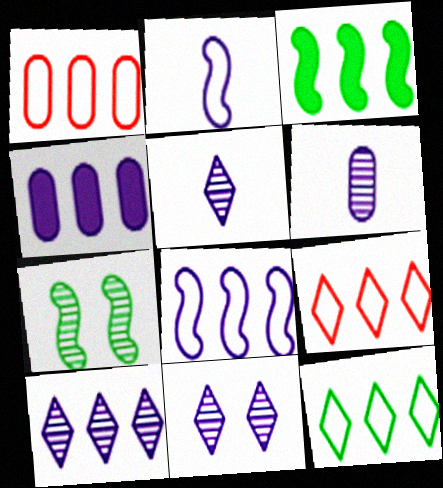[[1, 3, 10], 
[1, 8, 12], 
[2, 4, 11], 
[4, 8, 10], 
[5, 10, 11]]